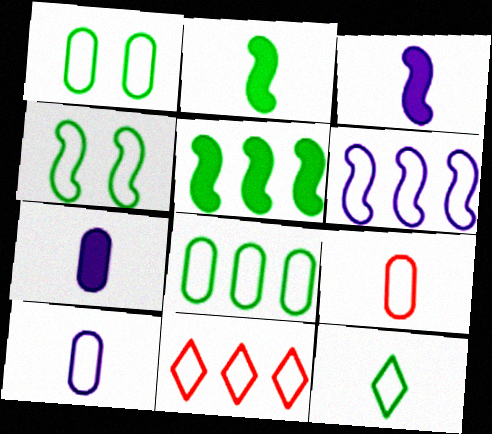[[4, 8, 12], 
[4, 10, 11], 
[6, 8, 11]]